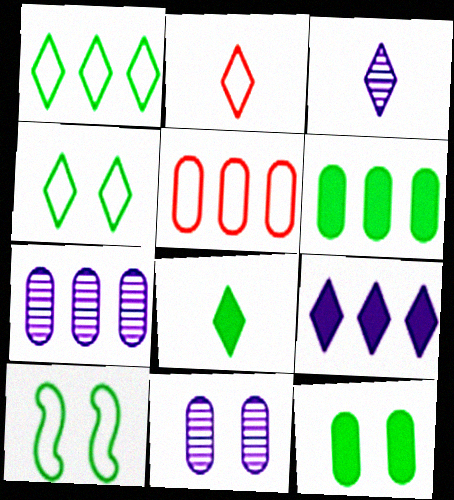[[2, 3, 8], 
[5, 6, 7]]